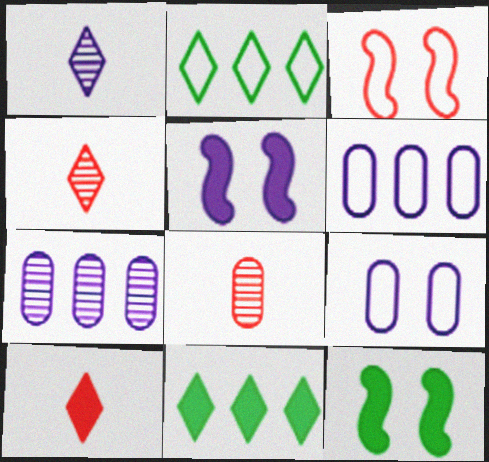[[1, 5, 6], 
[2, 5, 8], 
[4, 6, 12]]